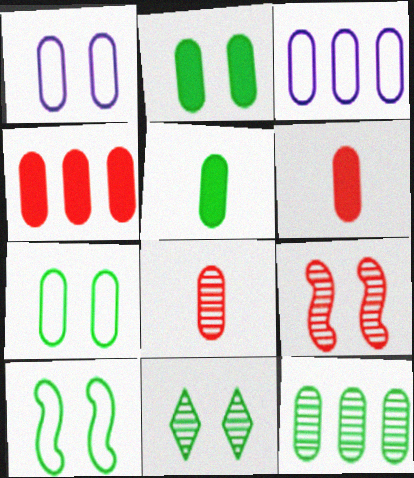[[1, 6, 12], 
[2, 3, 8], 
[2, 10, 11], 
[3, 4, 12], 
[5, 7, 12]]